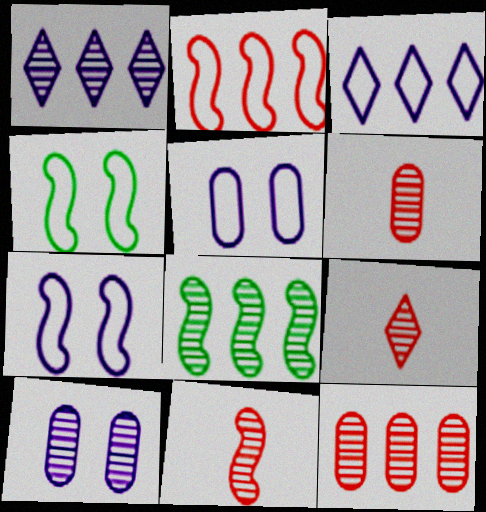[[1, 8, 12], 
[6, 9, 11], 
[8, 9, 10]]